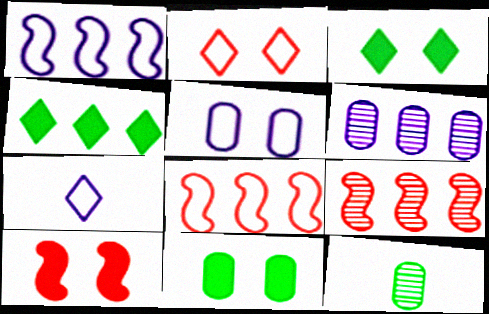[[1, 5, 7], 
[4, 6, 8], 
[7, 9, 11]]